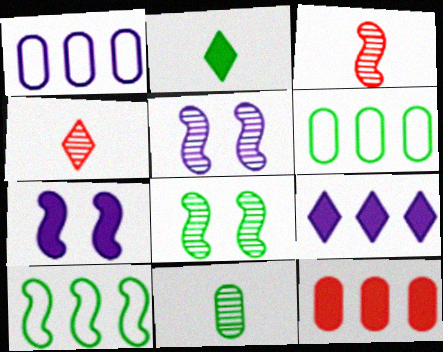[[2, 6, 8], 
[2, 7, 12], 
[3, 7, 10], 
[4, 6, 7]]